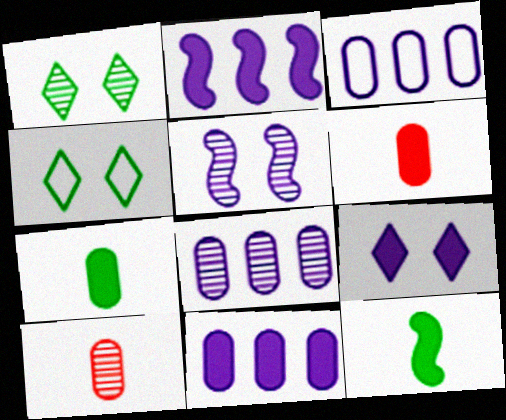[[2, 4, 10], 
[3, 8, 11]]